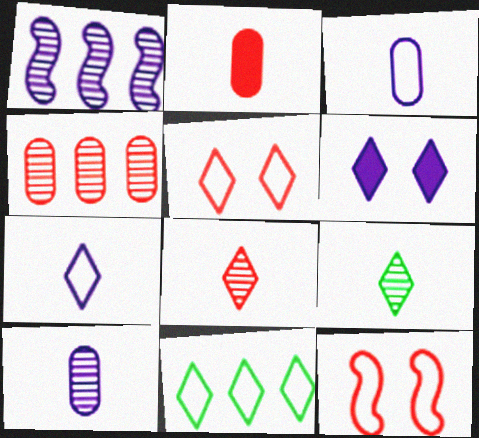[[1, 3, 6], 
[3, 11, 12], 
[5, 7, 11], 
[6, 8, 11]]